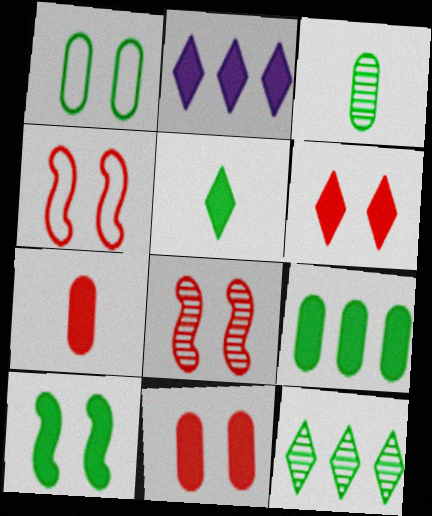[[1, 3, 9], 
[2, 3, 4], 
[2, 5, 6], 
[2, 7, 10], 
[5, 9, 10]]